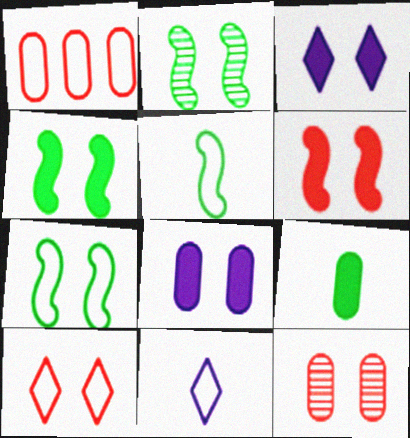[[1, 7, 11], 
[2, 4, 7], 
[2, 8, 10], 
[3, 7, 12], 
[6, 10, 12]]